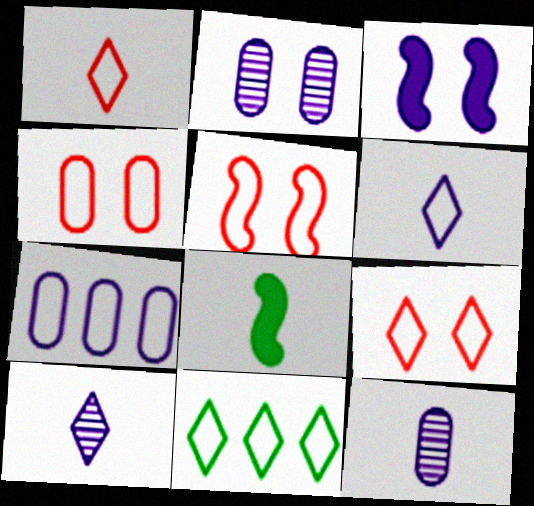[[1, 8, 12], 
[3, 7, 10], 
[4, 5, 9], 
[6, 9, 11]]